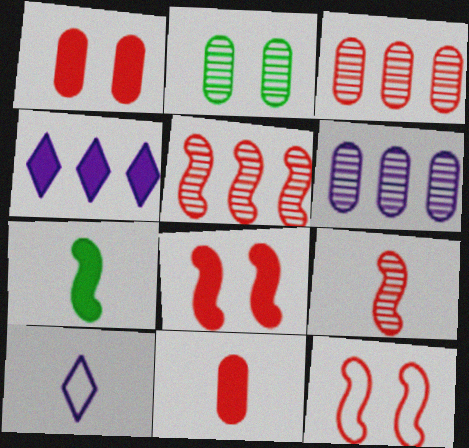[[1, 4, 7]]